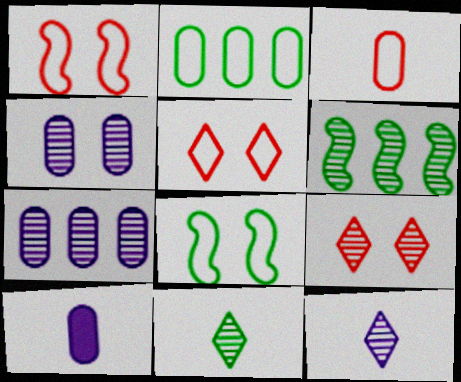[[5, 6, 10]]